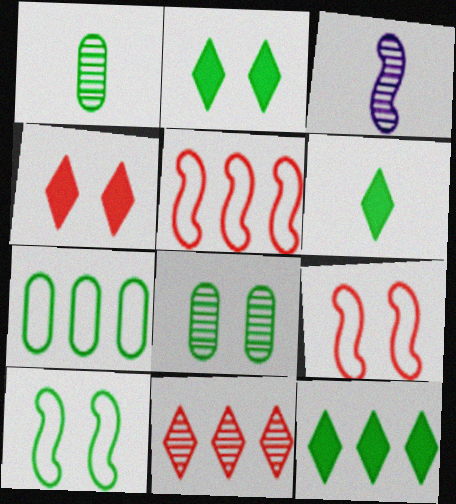[[1, 10, 12], 
[2, 6, 12], 
[2, 8, 10], 
[3, 4, 7], 
[3, 8, 11]]